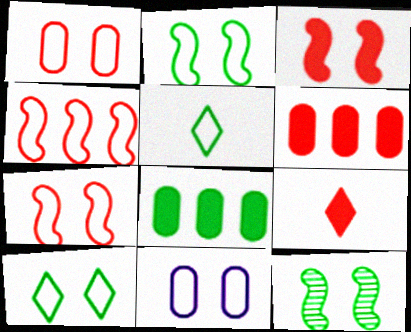[[3, 6, 9], 
[4, 5, 11], 
[5, 8, 12], 
[7, 10, 11]]